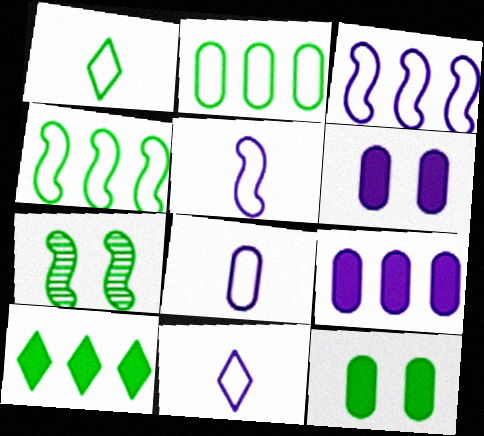[[5, 8, 11]]